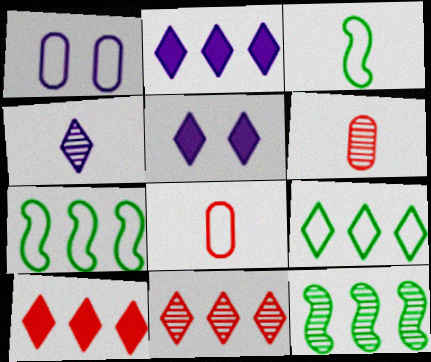[[2, 9, 11], 
[5, 6, 7], 
[5, 8, 12]]